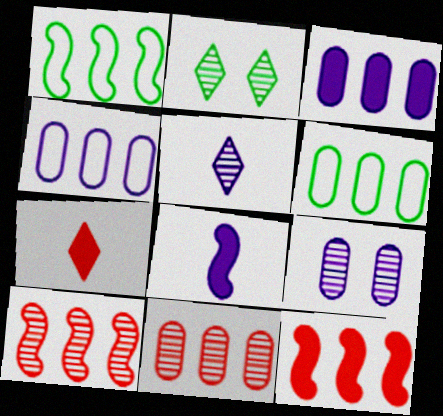[[1, 7, 9], 
[3, 6, 11]]